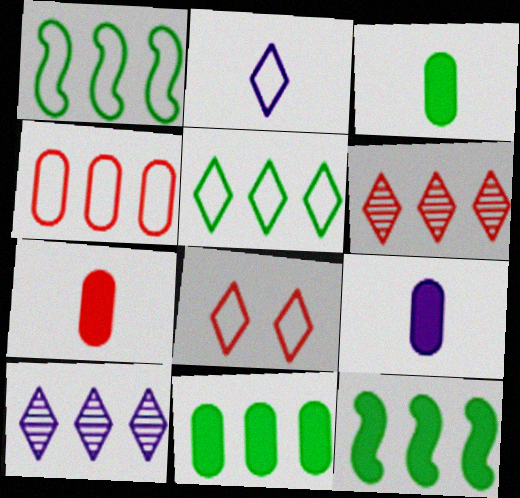[[2, 5, 8], 
[3, 7, 9], 
[4, 10, 12]]